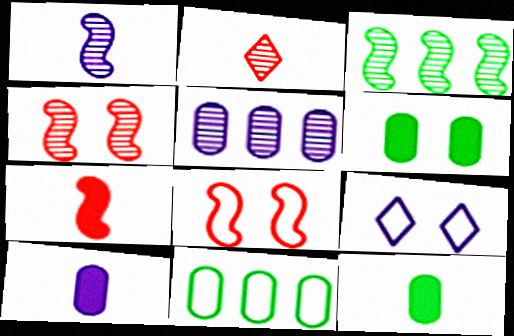[[1, 3, 4], 
[4, 6, 9]]